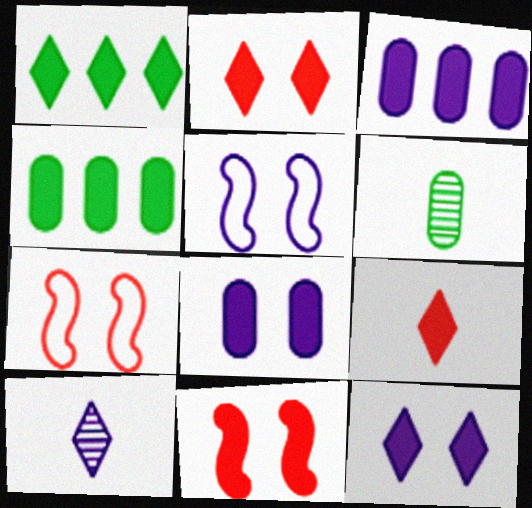[[1, 9, 12], 
[3, 5, 10], 
[4, 7, 10]]